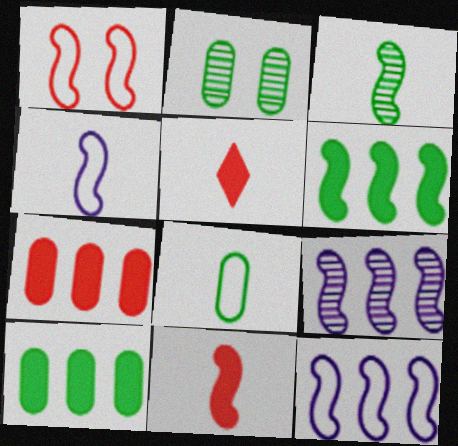[[2, 5, 12], 
[2, 8, 10], 
[3, 4, 11]]